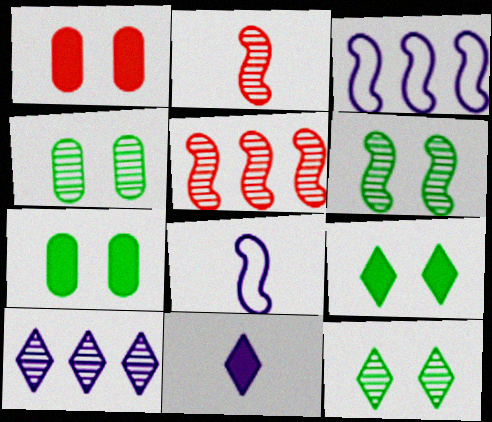[[2, 4, 10], 
[4, 6, 12]]